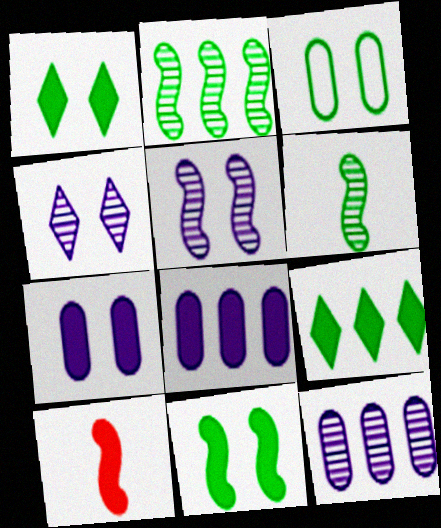[[1, 8, 10], 
[3, 6, 9], 
[7, 9, 10]]